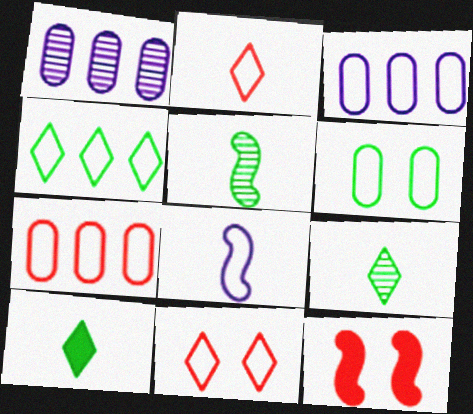[[3, 9, 12]]